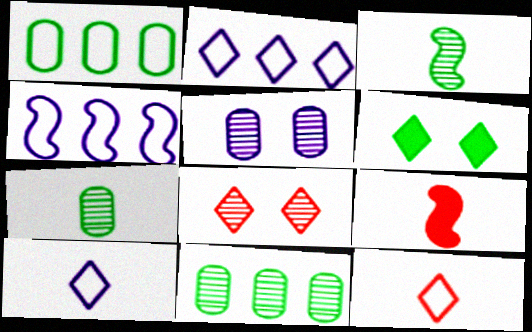[[1, 3, 6], 
[7, 9, 10]]